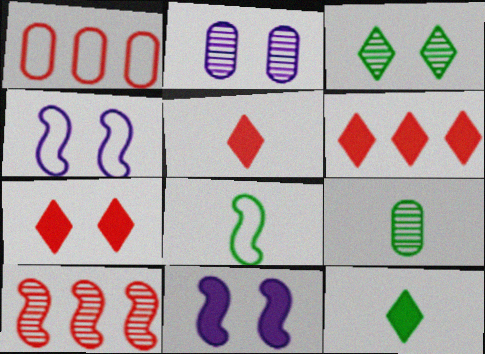[[1, 6, 10], 
[2, 6, 8], 
[4, 6, 9], 
[5, 6, 7], 
[8, 9, 12], 
[8, 10, 11]]